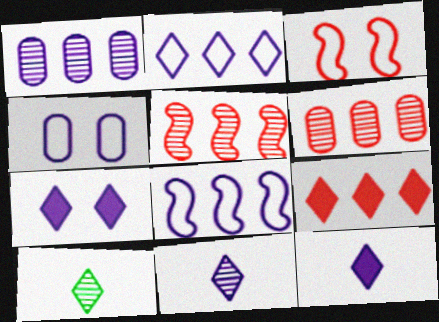[[2, 7, 11]]